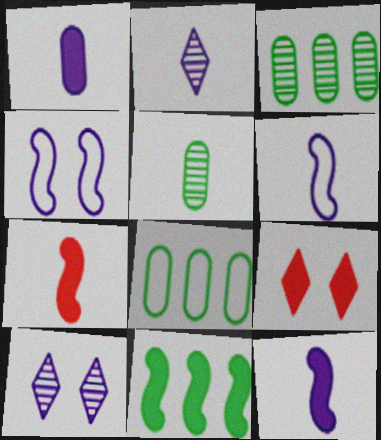[[1, 2, 6], 
[1, 9, 11], 
[3, 6, 9], 
[7, 8, 10]]